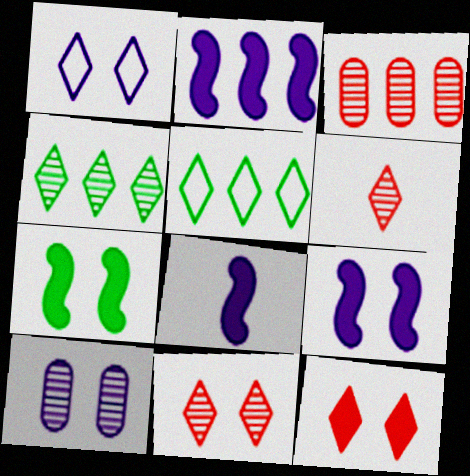[[1, 9, 10], 
[2, 3, 5], 
[2, 8, 9]]